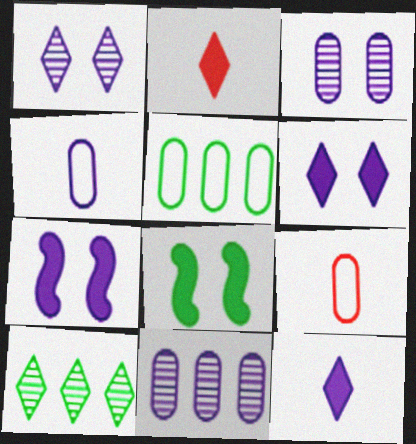[[7, 9, 10]]